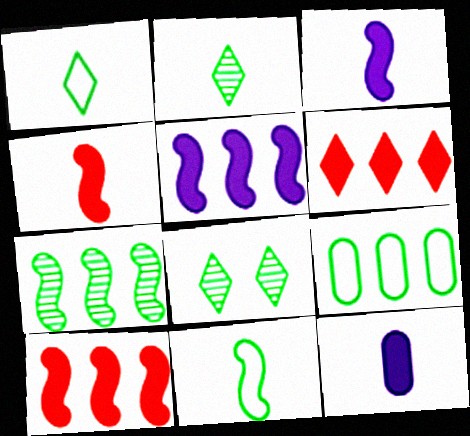[]